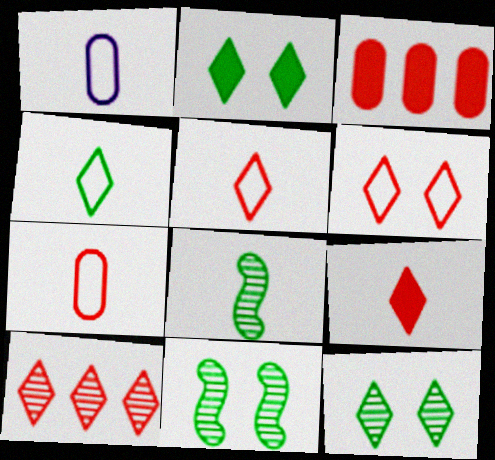[[1, 8, 9], 
[6, 9, 10]]